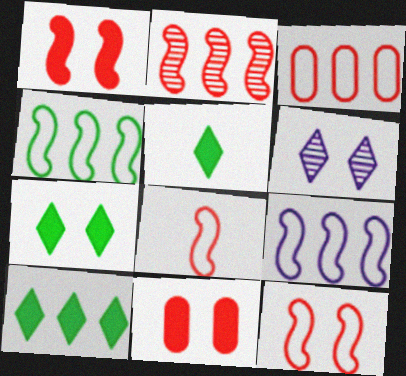[[1, 2, 8], 
[5, 7, 10]]